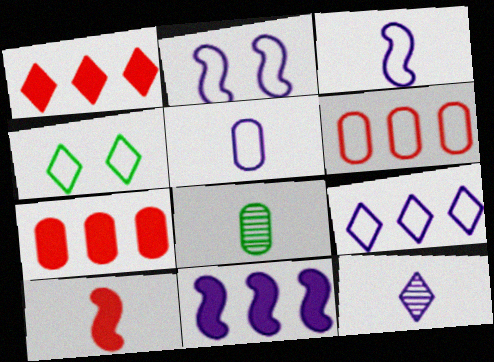[[1, 2, 8], 
[1, 4, 12], 
[2, 5, 9], 
[3, 4, 6]]